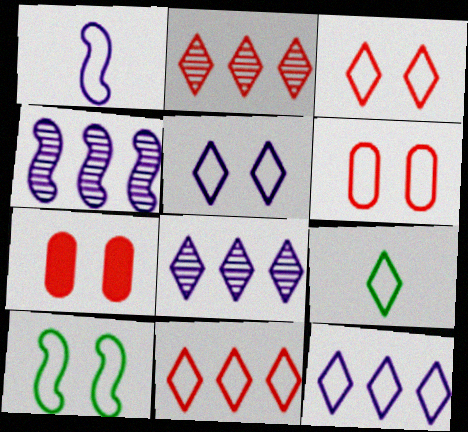[[3, 9, 12], 
[4, 7, 9], 
[5, 6, 10], 
[5, 9, 11]]